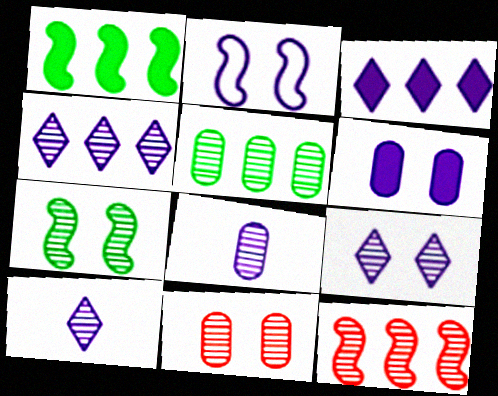[[2, 3, 8], 
[2, 6, 9], 
[4, 5, 12], 
[4, 9, 10], 
[5, 8, 11], 
[7, 9, 11]]